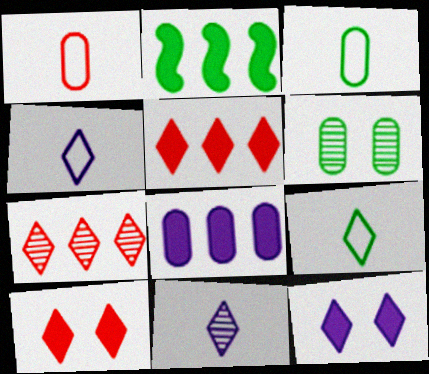[[1, 6, 8], 
[2, 5, 8], 
[2, 6, 9], 
[7, 9, 12]]